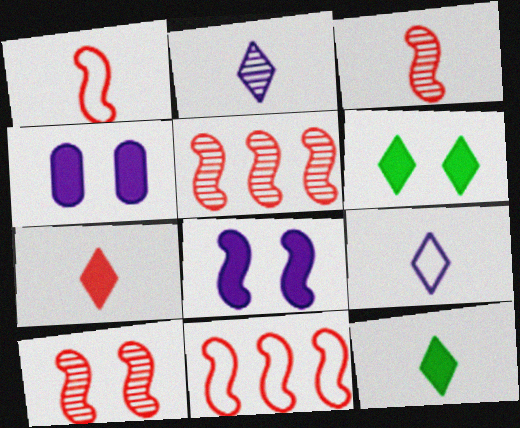[[3, 5, 10]]